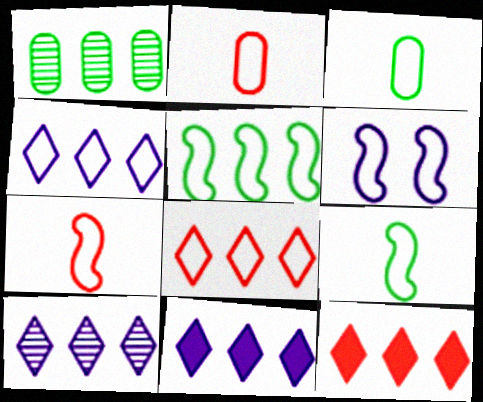[[3, 6, 8], 
[4, 10, 11], 
[5, 6, 7]]